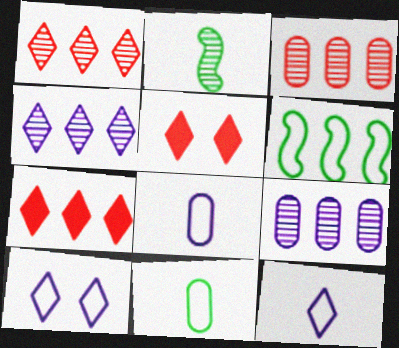[[6, 7, 9]]